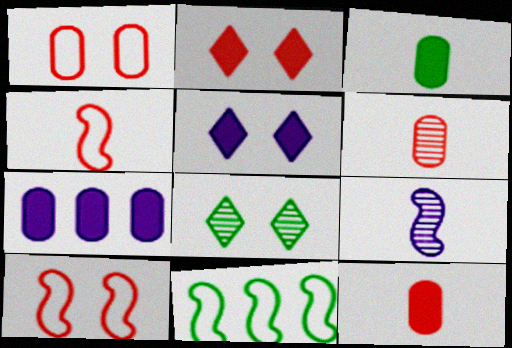[[3, 8, 11], 
[4, 7, 8], 
[5, 6, 11]]